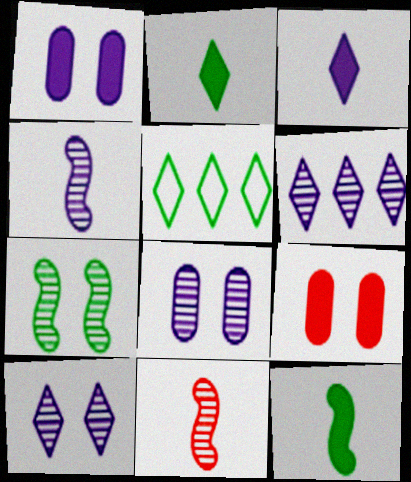[[1, 5, 11], 
[4, 5, 9], 
[4, 6, 8]]